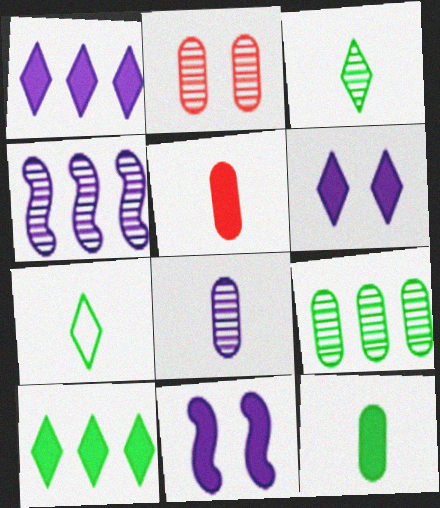[[2, 3, 4], 
[2, 8, 9], 
[5, 10, 11]]